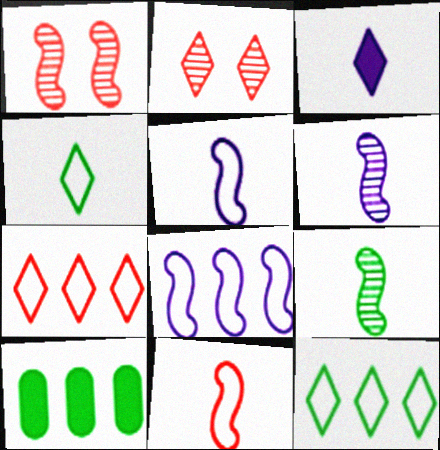[[2, 3, 12], 
[2, 5, 10]]